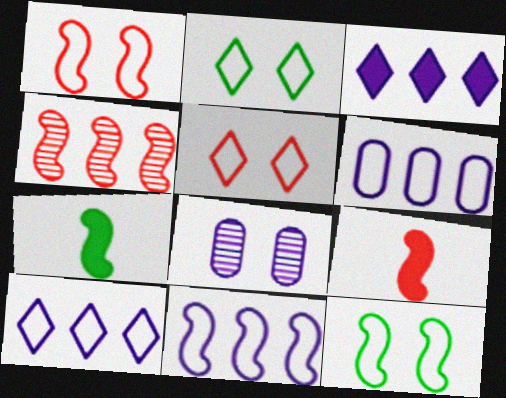[[1, 4, 9], 
[6, 10, 11]]